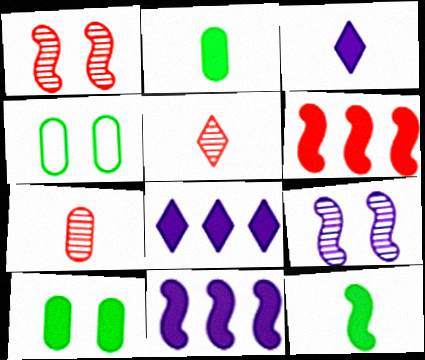[[3, 6, 10], 
[4, 5, 11]]